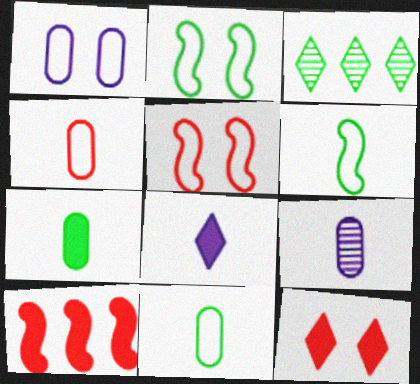[[2, 3, 7], 
[4, 7, 9]]